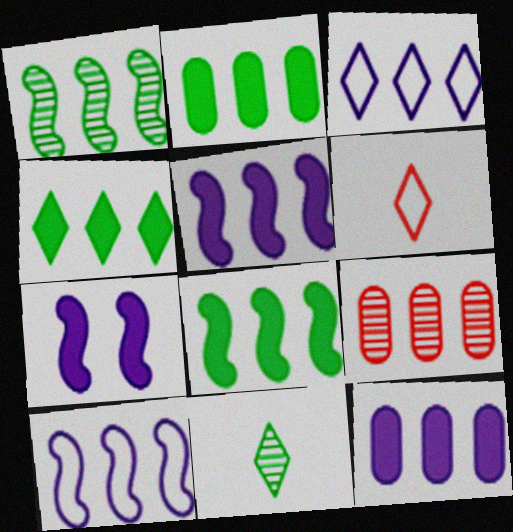[[2, 4, 8], 
[3, 8, 9], 
[4, 9, 10]]